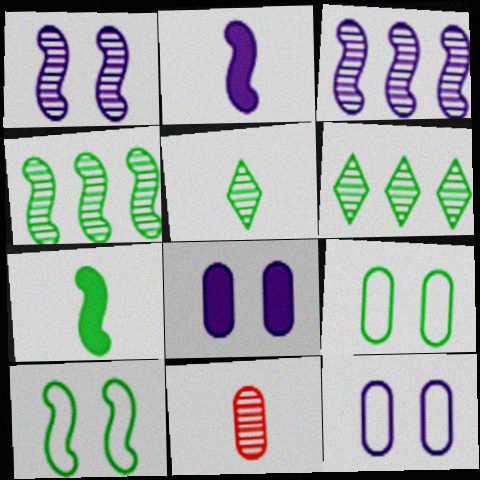[[1, 6, 11], 
[4, 7, 10], 
[6, 7, 9]]